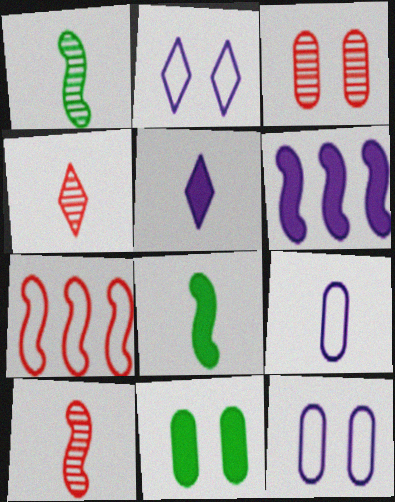[[3, 11, 12], 
[4, 8, 9]]